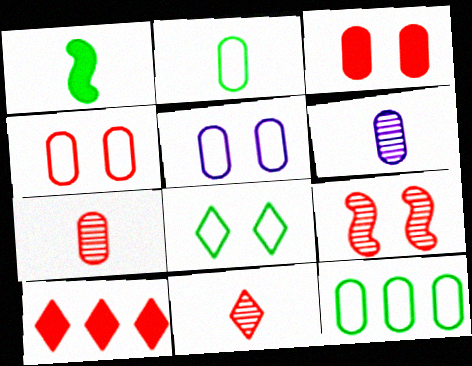[[3, 6, 12]]